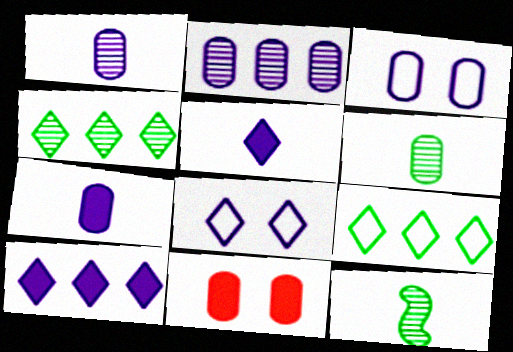[[2, 3, 7]]